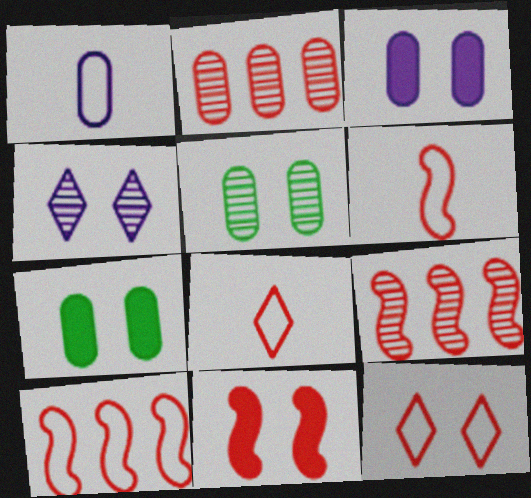[[1, 2, 7], 
[2, 8, 11], 
[6, 9, 11]]